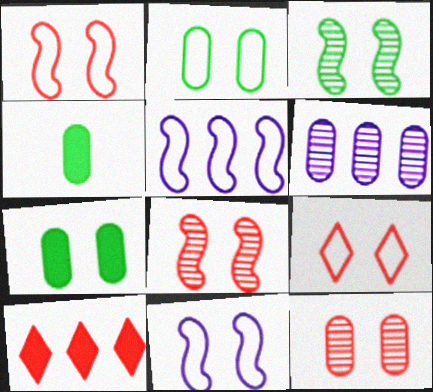[[2, 9, 11]]